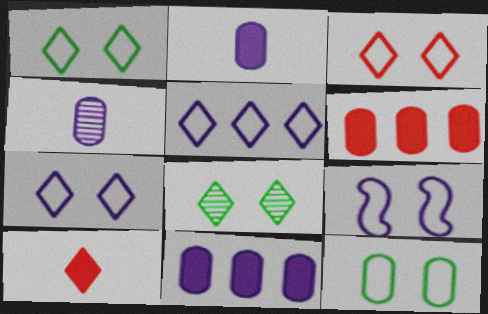[[1, 3, 7], 
[3, 9, 12], 
[4, 6, 12], 
[5, 8, 10]]